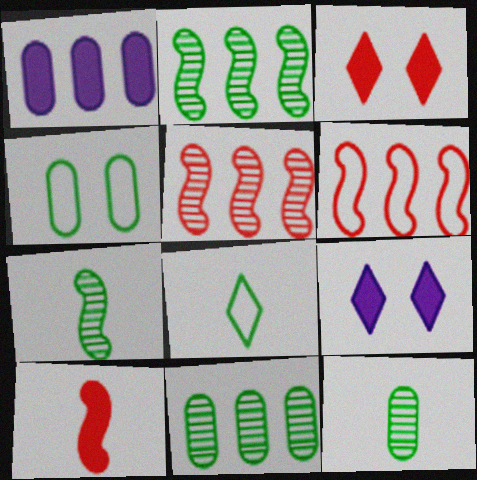[[6, 9, 12]]